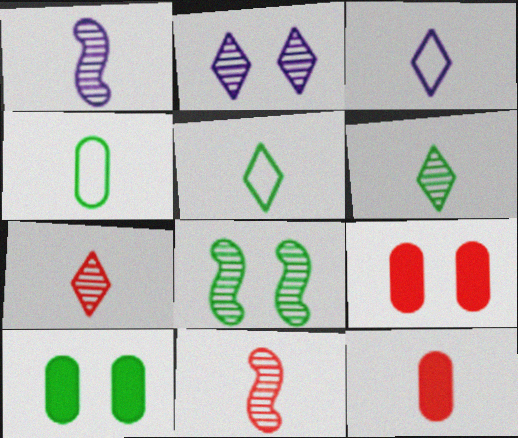[[1, 5, 12]]